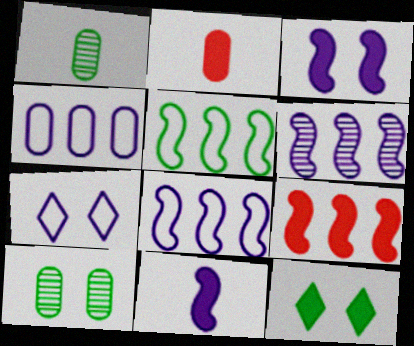[[1, 5, 12], 
[1, 7, 9], 
[2, 4, 10], 
[5, 6, 9]]